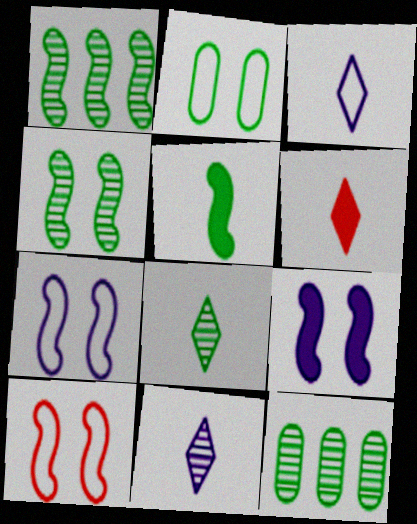[[3, 6, 8], 
[4, 8, 12], 
[4, 9, 10], 
[6, 7, 12]]